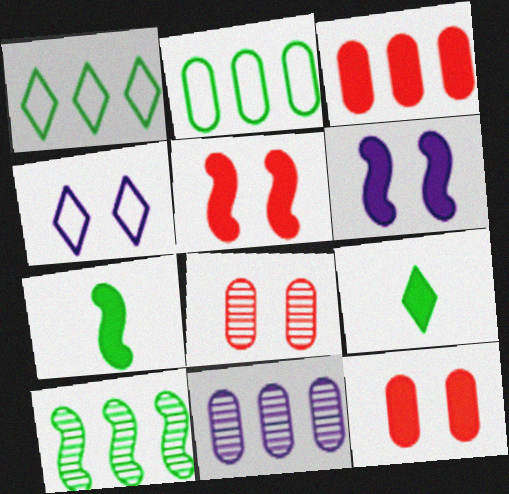[[2, 3, 11], 
[3, 6, 9]]